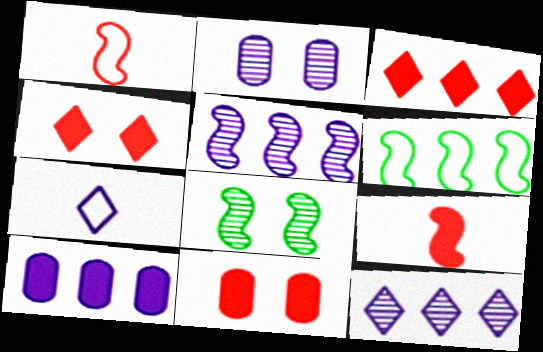[[3, 9, 11]]